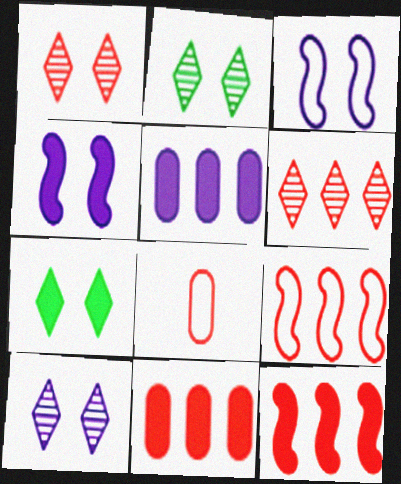[[1, 2, 10], 
[1, 8, 12], 
[6, 9, 11]]